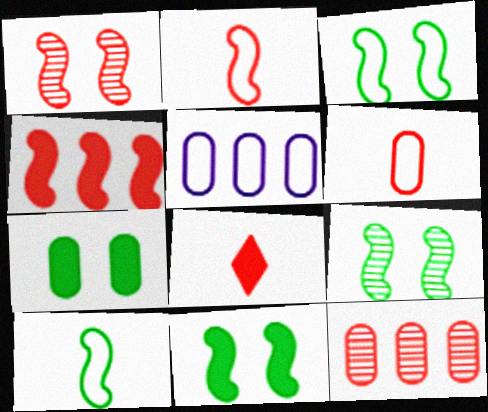[[1, 2, 4], 
[3, 9, 11], 
[5, 8, 9]]